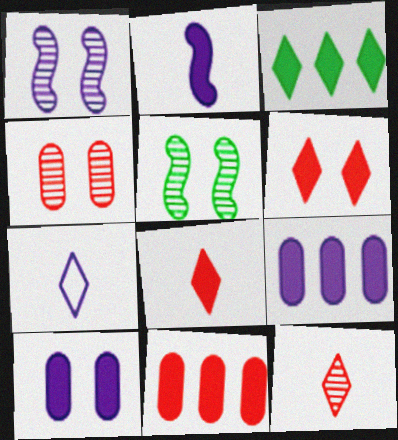[[1, 7, 9], 
[5, 7, 11]]